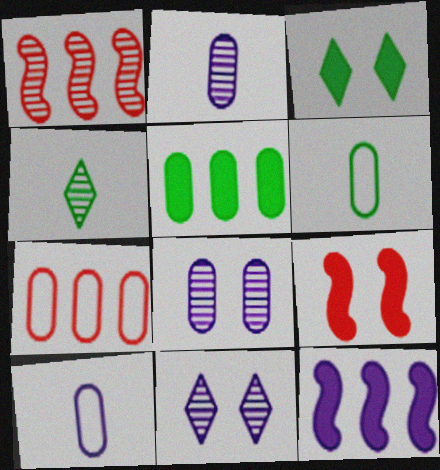[[1, 3, 10], 
[1, 4, 8], 
[10, 11, 12]]